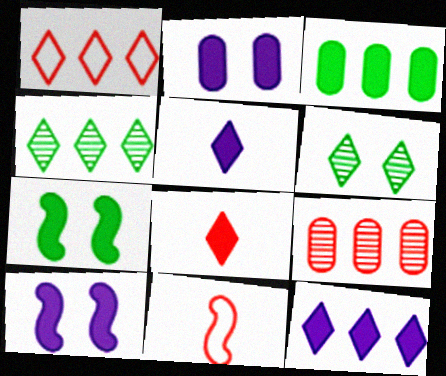[[1, 4, 12], 
[1, 5, 6], 
[2, 4, 11], 
[3, 8, 10]]